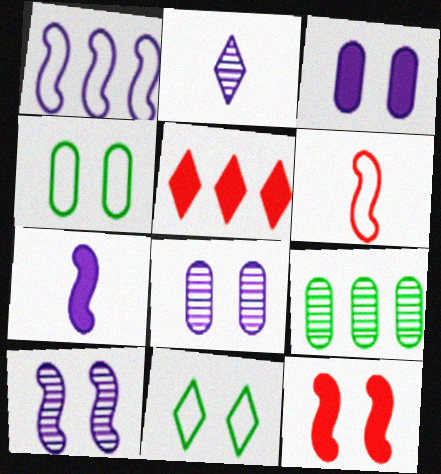[[1, 2, 3], 
[1, 5, 9], 
[1, 7, 10], 
[2, 5, 11], 
[8, 11, 12]]